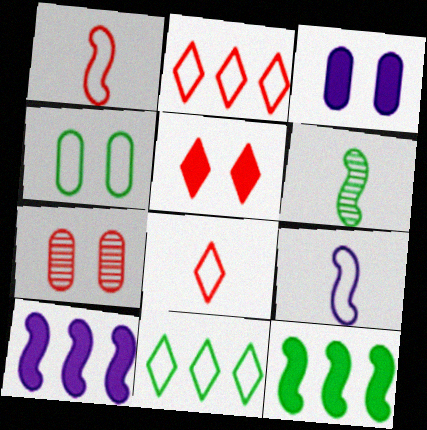[[2, 3, 6], 
[2, 4, 9], 
[3, 4, 7]]